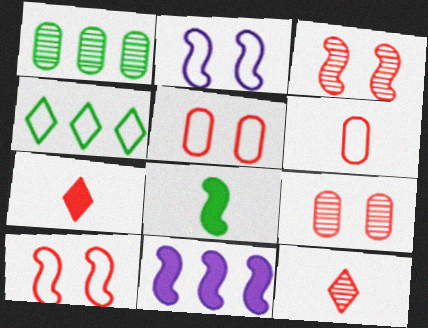[[1, 2, 7], 
[2, 4, 6]]